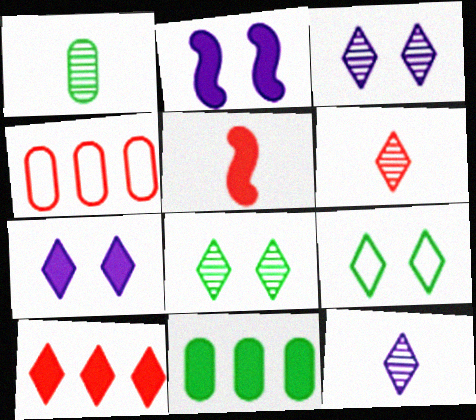[[5, 7, 11], 
[9, 10, 12]]